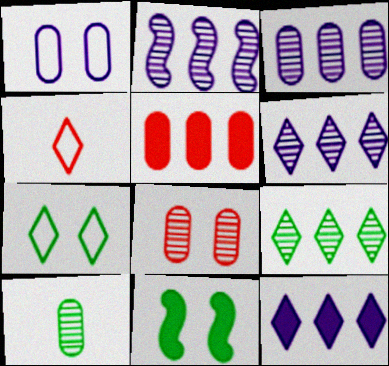[[1, 5, 10], 
[2, 3, 6], 
[3, 4, 11], 
[3, 8, 10]]